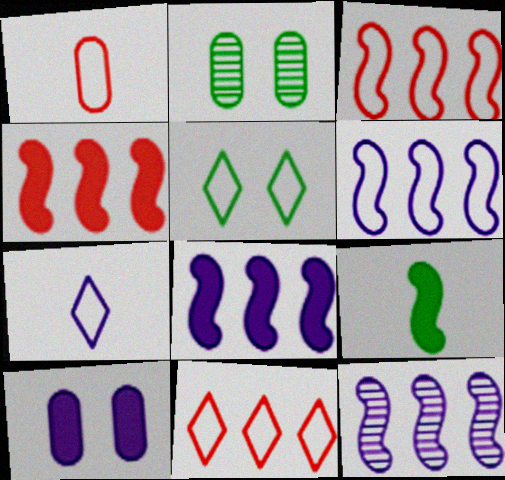[[1, 5, 6], 
[2, 4, 7], 
[5, 7, 11], 
[6, 8, 12], 
[7, 10, 12]]